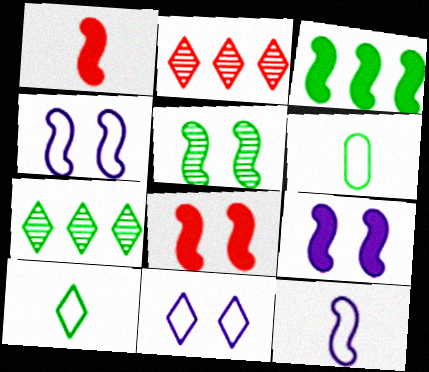[[1, 3, 9], 
[2, 6, 9], 
[4, 5, 8]]